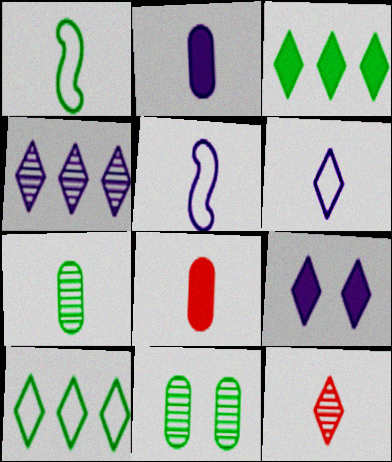[[1, 2, 12], 
[1, 3, 11], 
[4, 6, 9], 
[9, 10, 12]]